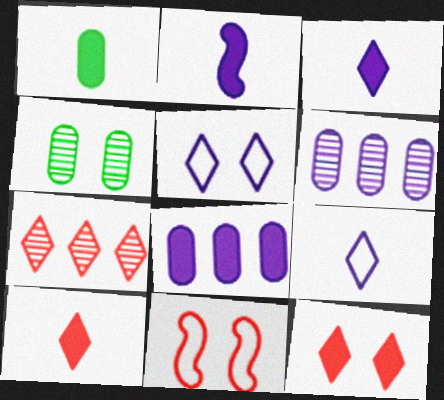[[1, 2, 10], 
[2, 5, 6]]